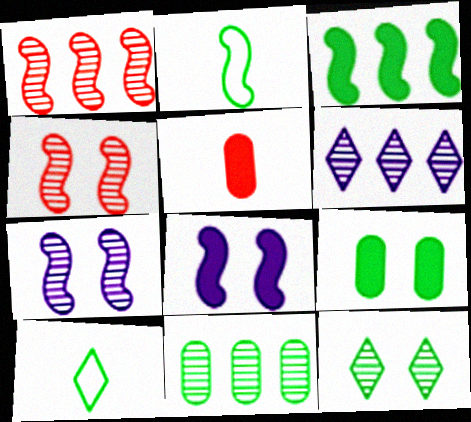[[1, 2, 8], 
[1, 6, 11]]